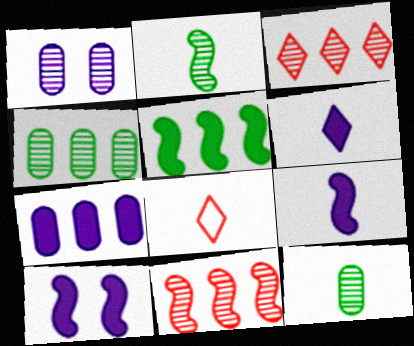[[1, 2, 3], 
[1, 5, 8], 
[4, 8, 10], 
[6, 7, 10], 
[8, 9, 12]]